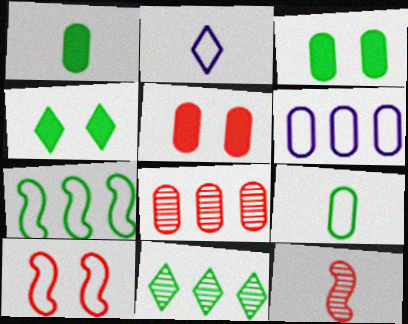[[1, 2, 12], 
[4, 6, 12]]